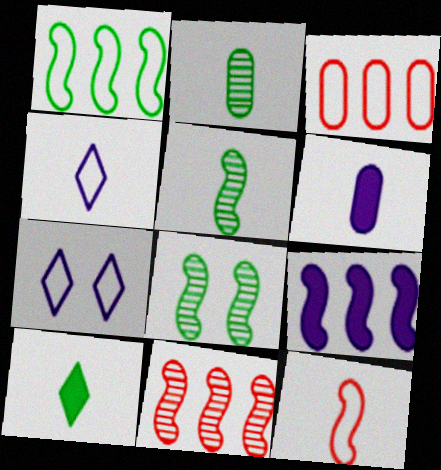[[1, 9, 11], 
[8, 9, 12]]